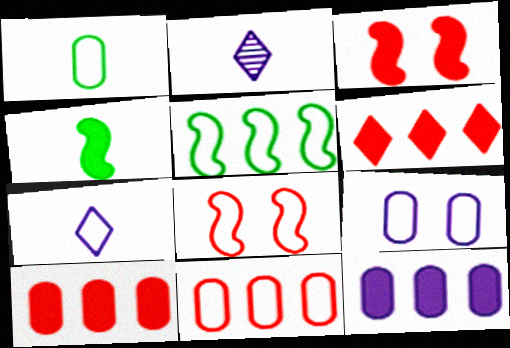[[1, 9, 11]]